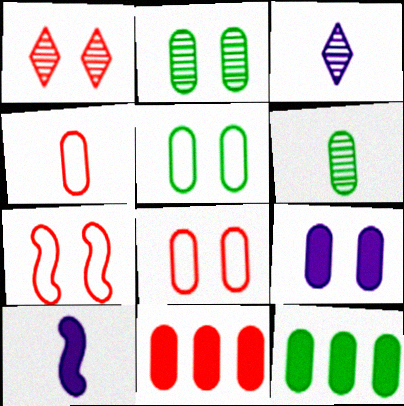[[2, 8, 9], 
[3, 7, 12], 
[5, 6, 12]]